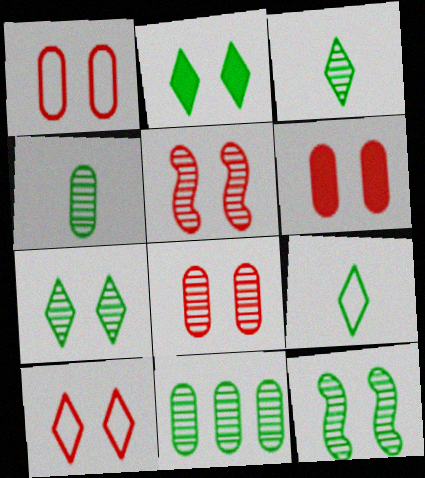[[1, 6, 8], 
[3, 11, 12], 
[5, 6, 10]]